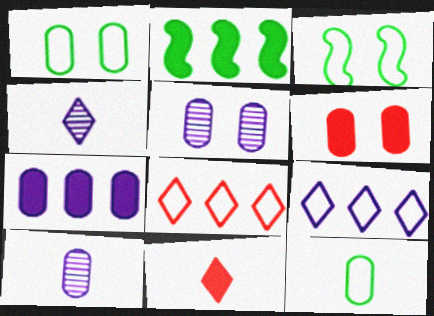[[1, 5, 6]]